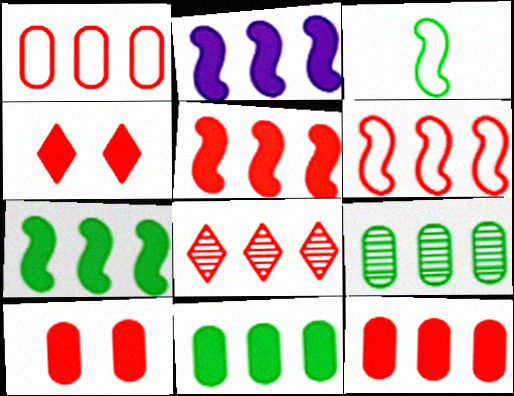[[1, 5, 8], 
[2, 5, 7], 
[6, 8, 12]]